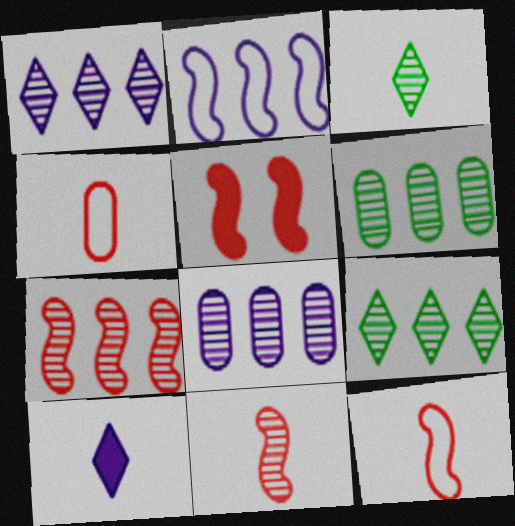[[1, 6, 7], 
[5, 7, 12], 
[7, 8, 9]]